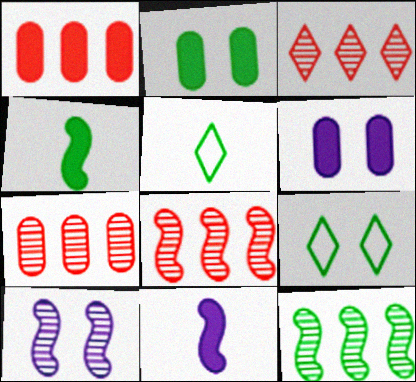[[1, 5, 10], 
[2, 5, 12], 
[3, 7, 8], 
[5, 6, 8], 
[7, 9, 11]]